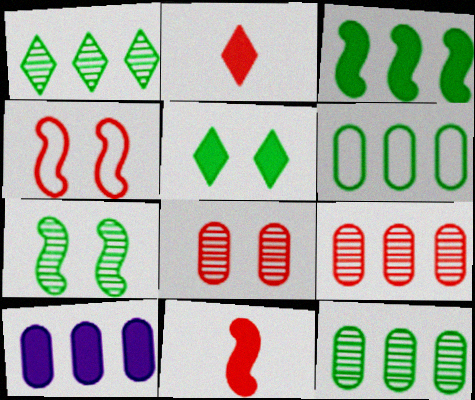[[1, 3, 6], 
[2, 4, 9], 
[5, 10, 11], 
[6, 9, 10]]